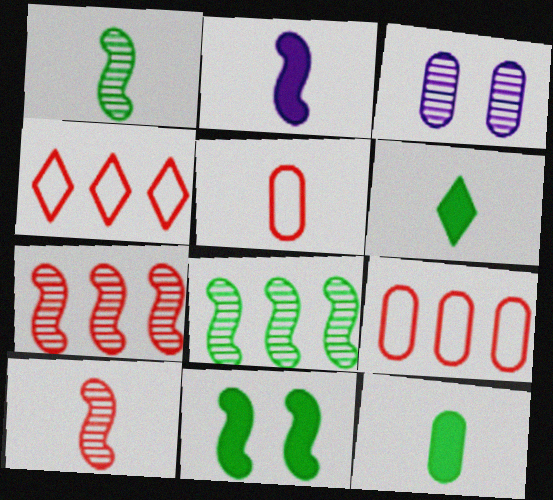[[3, 9, 12]]